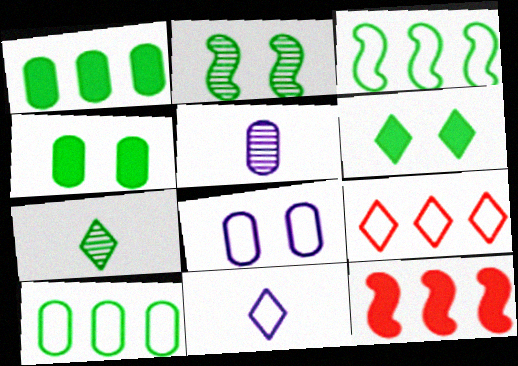[[3, 4, 7], 
[7, 8, 12]]